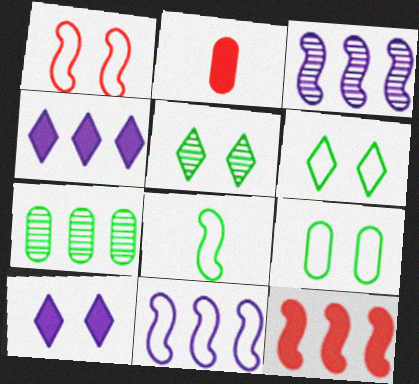[[1, 8, 11], 
[2, 3, 6], 
[2, 5, 11]]